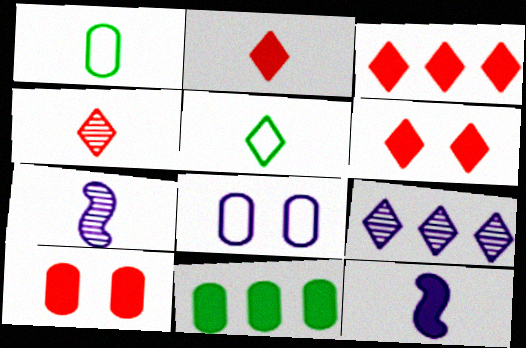[[1, 2, 7], 
[1, 4, 12], 
[2, 3, 6], 
[5, 6, 9], 
[6, 11, 12], 
[8, 9, 12]]